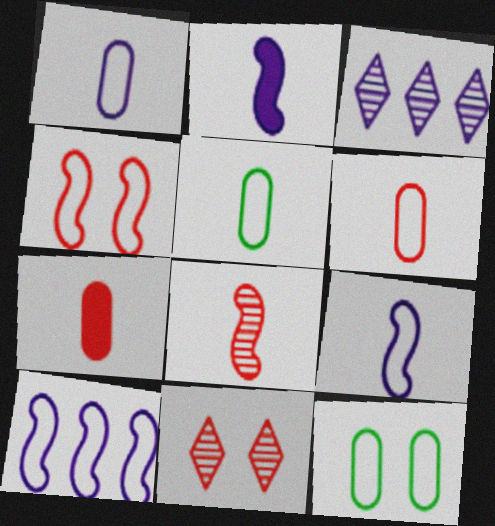[[1, 5, 6]]